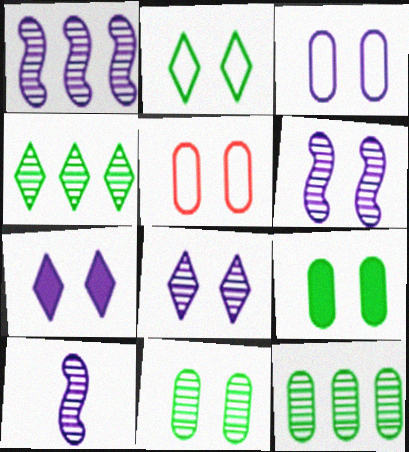[[1, 6, 10], 
[3, 6, 7]]